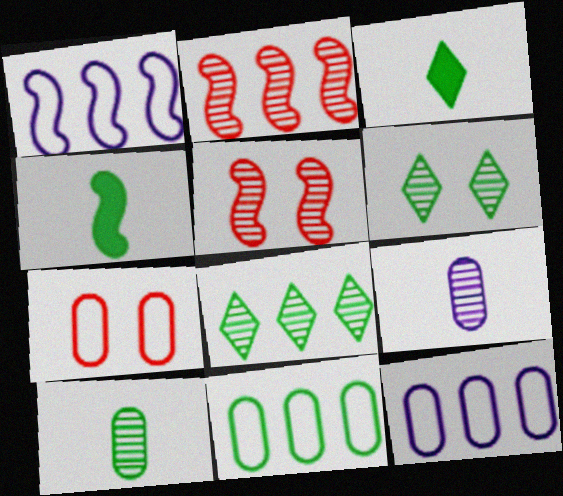[[1, 4, 5], 
[2, 6, 9], 
[3, 5, 12], 
[4, 6, 11], 
[5, 8, 9]]